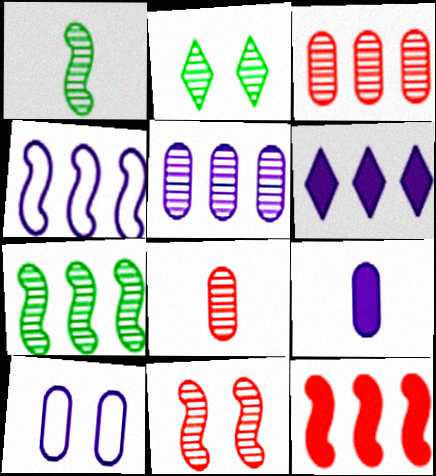[[4, 5, 6], 
[4, 7, 12], 
[5, 9, 10]]